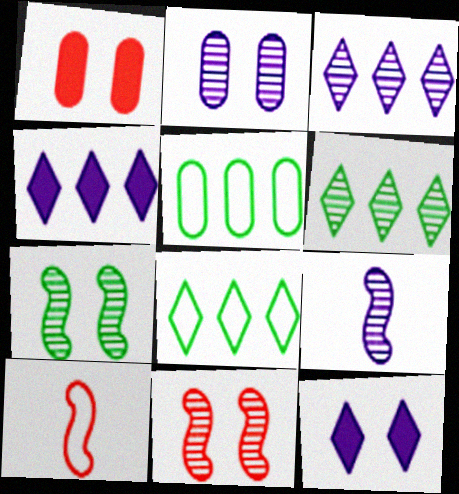[[1, 8, 9], 
[2, 3, 9]]